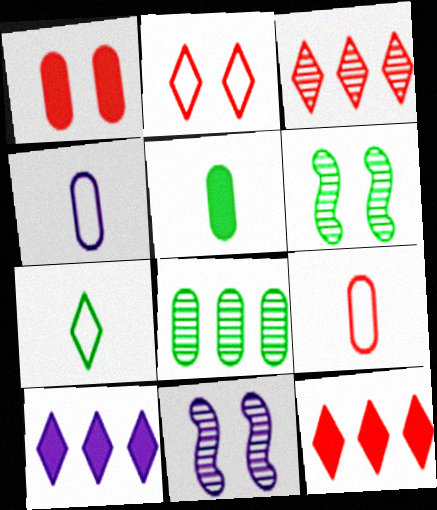[[1, 4, 8], 
[4, 6, 12], 
[4, 10, 11], 
[6, 9, 10]]